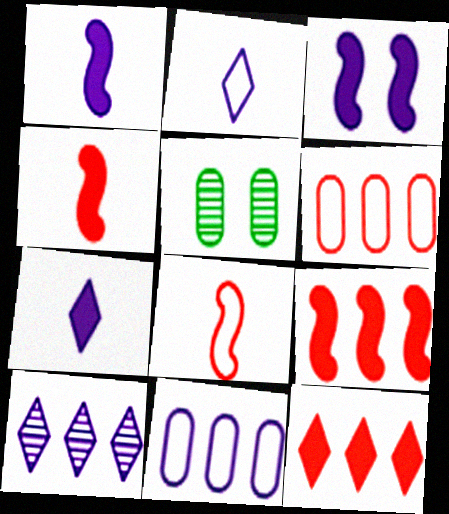[[2, 5, 9]]